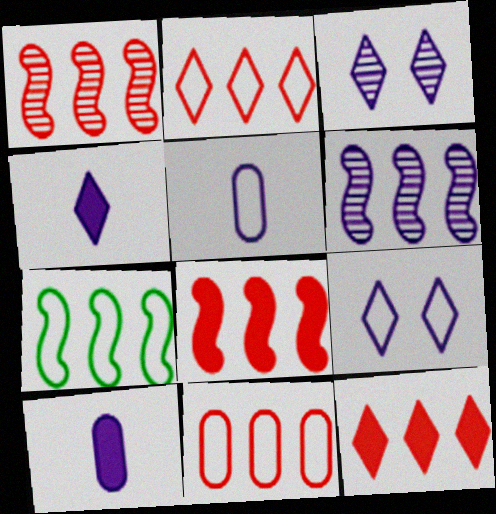[[1, 11, 12], 
[6, 7, 8], 
[6, 9, 10]]